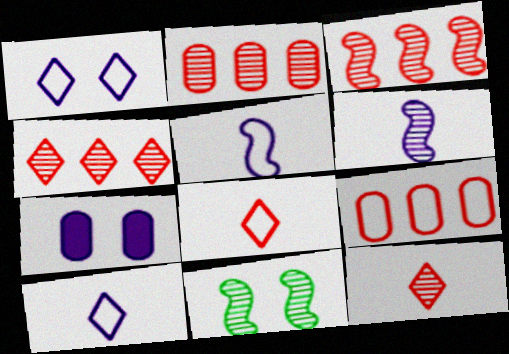[[2, 3, 4], 
[3, 6, 11]]